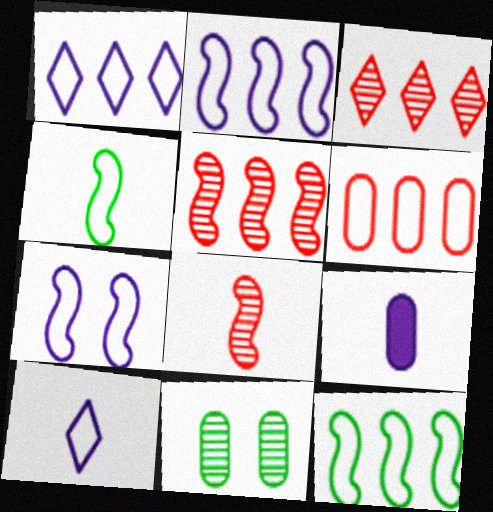[[1, 6, 12], 
[6, 9, 11]]